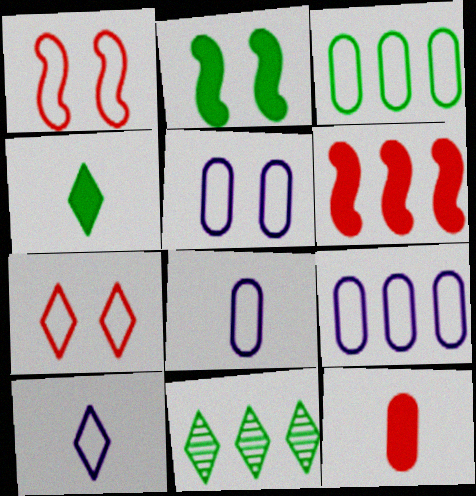[[1, 3, 10], 
[5, 8, 9], 
[6, 9, 11]]